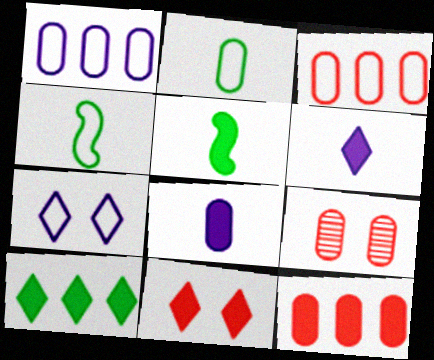[[3, 4, 7], 
[6, 10, 11]]